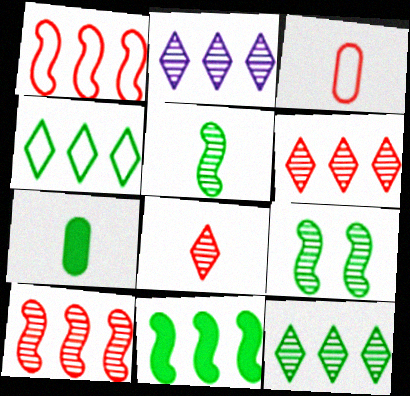[[2, 6, 12], 
[4, 7, 9]]